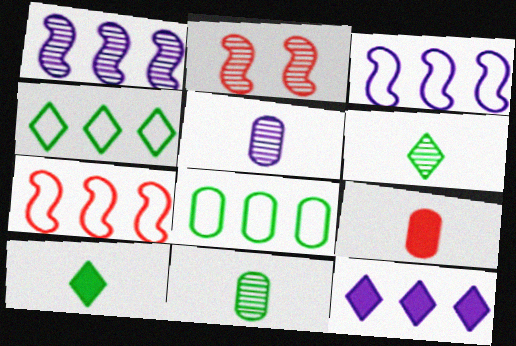[]